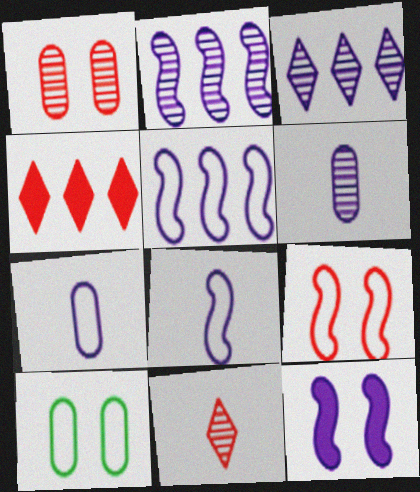[[2, 8, 12], 
[3, 7, 12]]